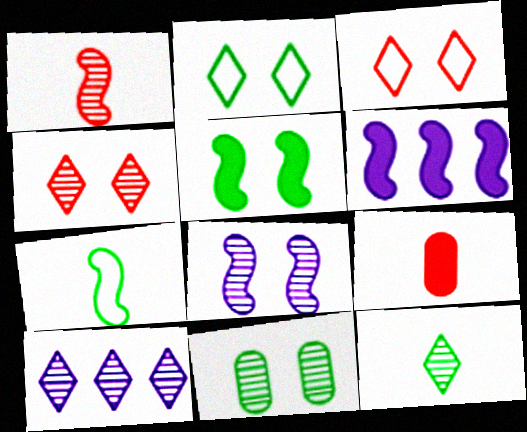[[1, 10, 11], 
[2, 5, 11], 
[4, 8, 11], 
[4, 10, 12]]